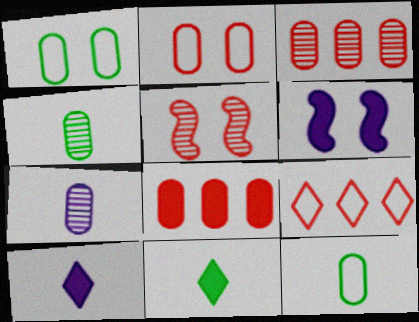[[1, 7, 8], 
[4, 6, 9], 
[6, 8, 11]]